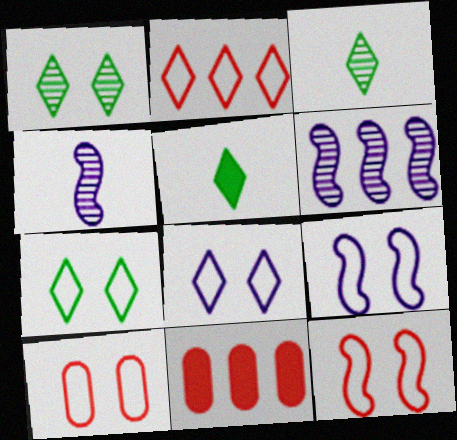[[3, 9, 11], 
[4, 7, 11], 
[5, 6, 10], 
[7, 9, 10]]